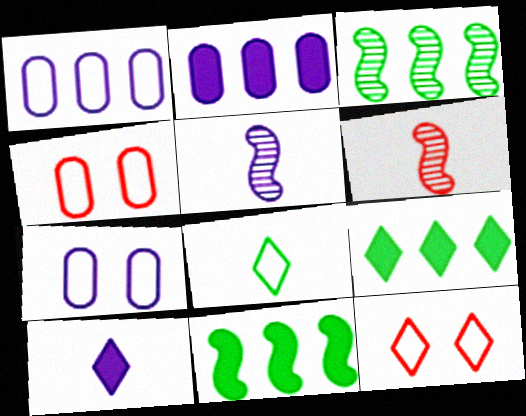[[3, 4, 10], 
[4, 5, 9], 
[6, 7, 9]]